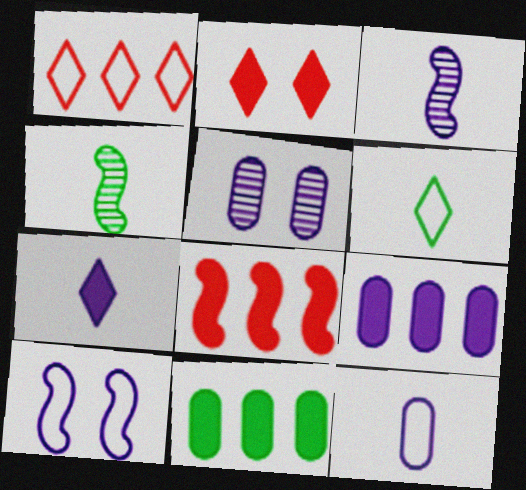[[3, 7, 12], 
[4, 8, 10], 
[5, 6, 8], 
[5, 9, 12]]